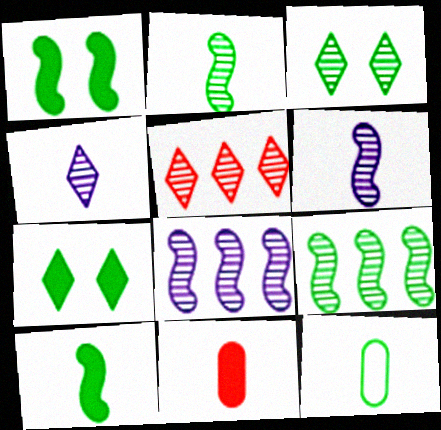[[3, 4, 5], 
[7, 9, 12]]